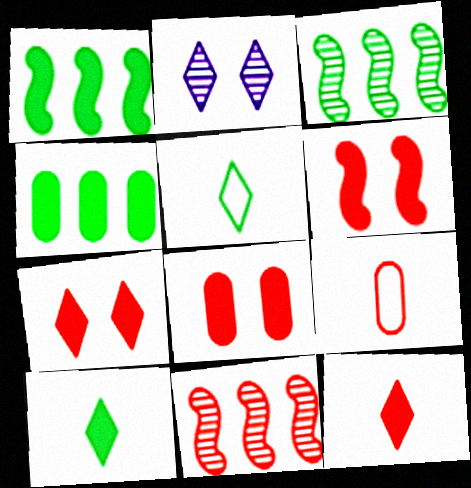[[1, 2, 9], 
[6, 7, 8], 
[7, 9, 11]]